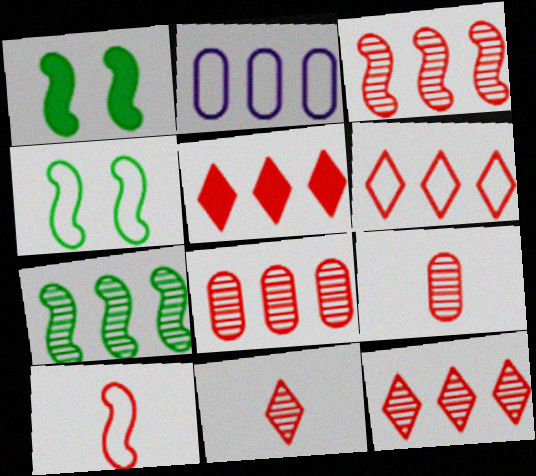[[1, 2, 11], 
[2, 5, 7], 
[3, 8, 12], 
[5, 6, 12]]